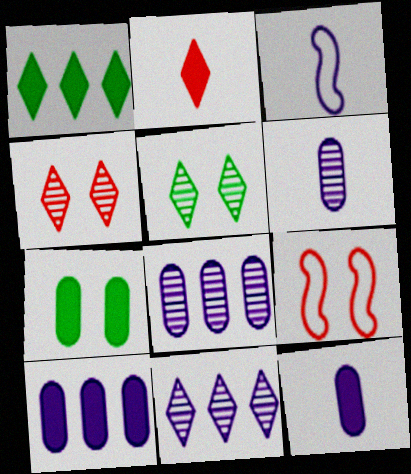[[1, 6, 9]]